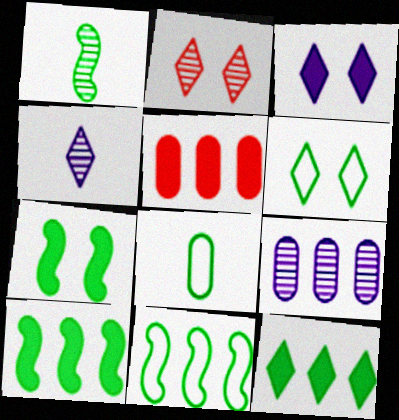[[1, 2, 9], 
[1, 7, 11], 
[2, 3, 6], 
[6, 8, 11]]